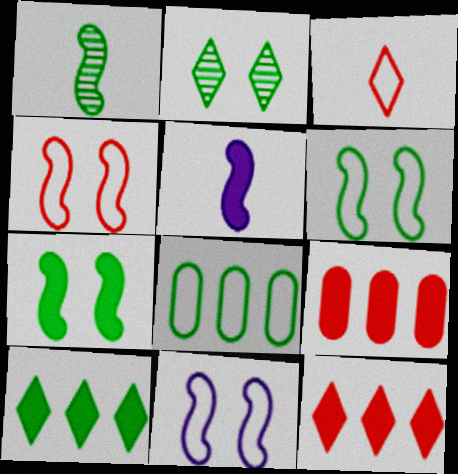[[3, 8, 11], 
[4, 6, 11]]